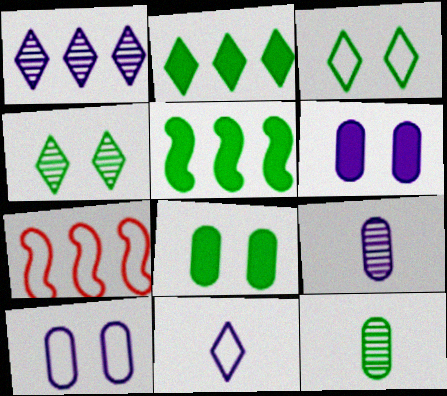[[3, 5, 12]]